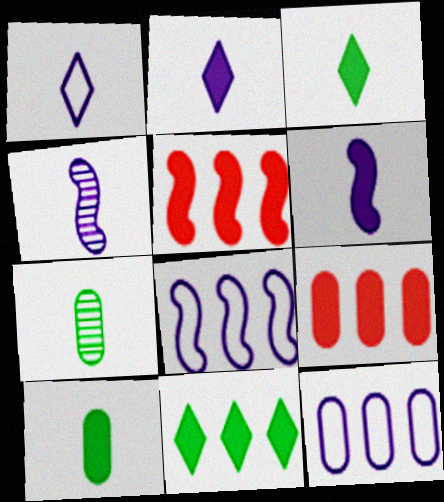[]